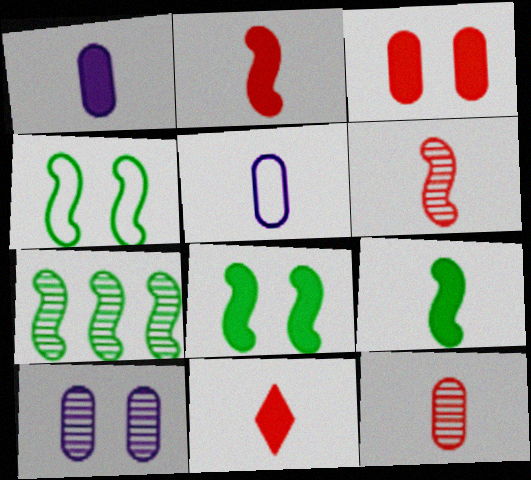[[1, 9, 11], 
[4, 7, 9]]